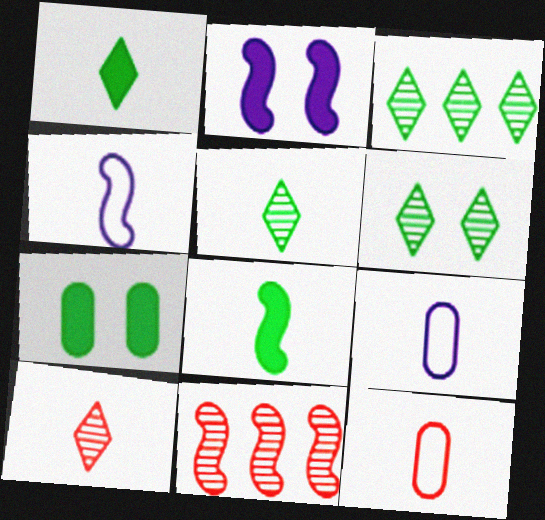[[2, 3, 12], 
[3, 5, 6], 
[8, 9, 10]]